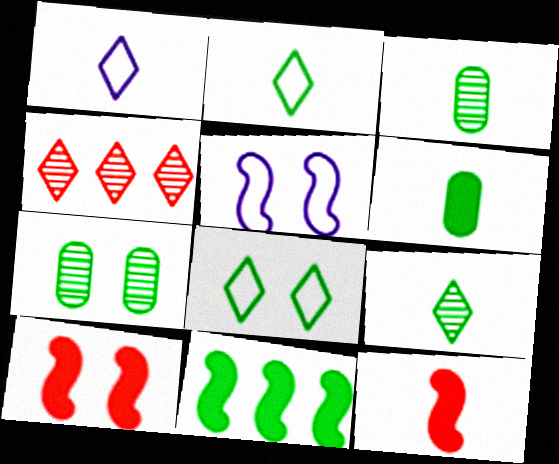[[1, 3, 12], 
[2, 7, 11], 
[3, 8, 11], 
[4, 5, 6]]